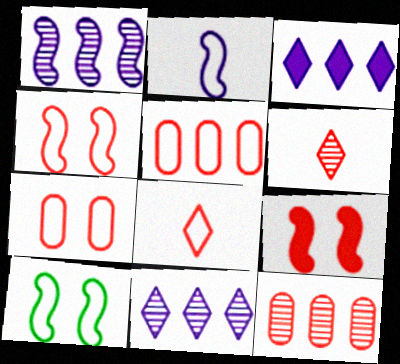[[4, 5, 8], 
[5, 6, 9], 
[8, 9, 12]]